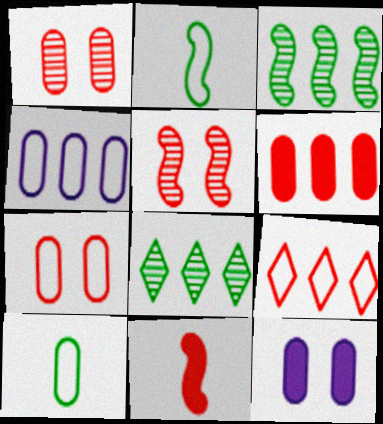[[1, 9, 11], 
[4, 7, 10]]